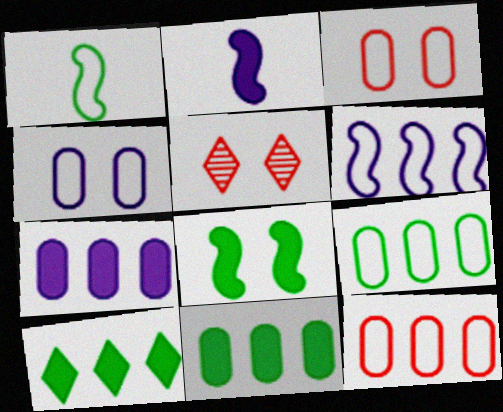[[1, 5, 7], 
[2, 5, 9], 
[4, 5, 8]]